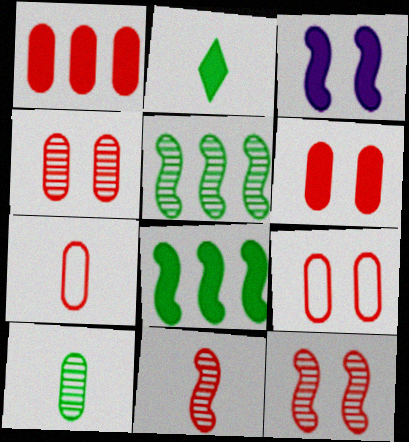[[1, 2, 3], 
[1, 4, 7], 
[4, 6, 9]]